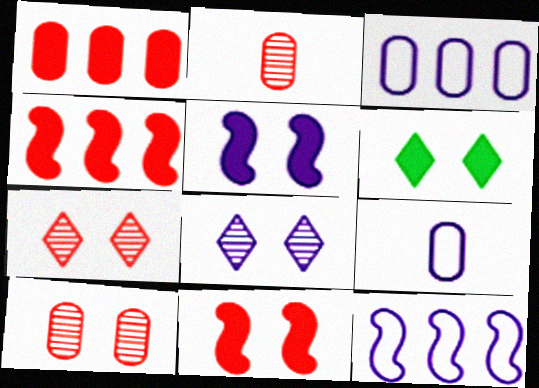[[2, 6, 12]]